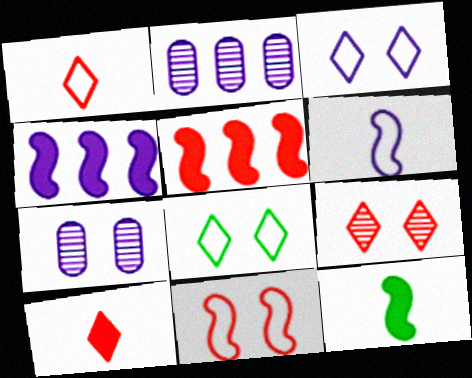[]